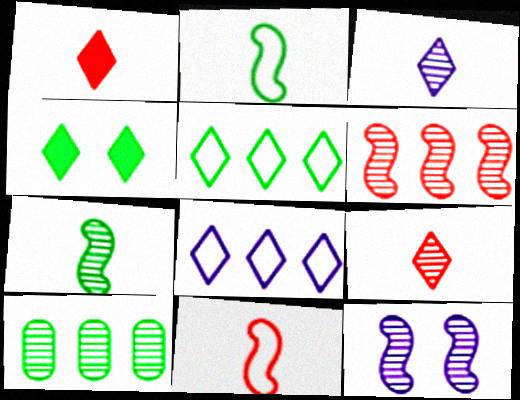[[2, 4, 10], 
[4, 8, 9], 
[6, 7, 12], 
[9, 10, 12]]